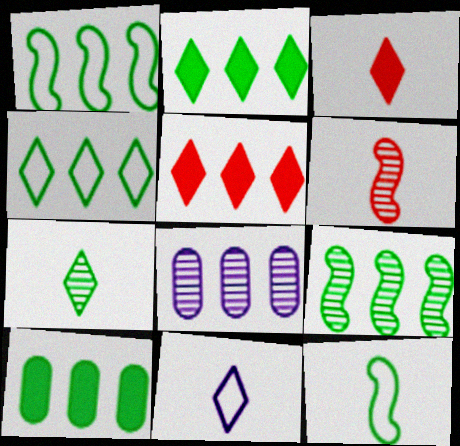[[1, 5, 8], 
[3, 7, 11], 
[4, 9, 10]]